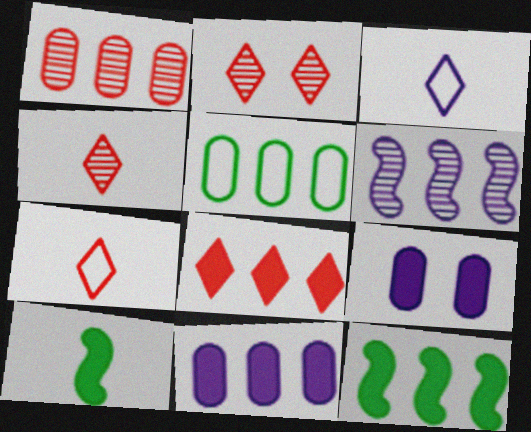[[1, 5, 11], 
[2, 7, 8], 
[3, 6, 9], 
[5, 6, 8], 
[8, 9, 10], 
[8, 11, 12]]